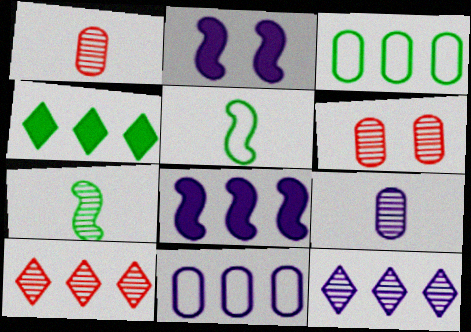[[3, 8, 10], 
[6, 7, 12], 
[8, 11, 12]]